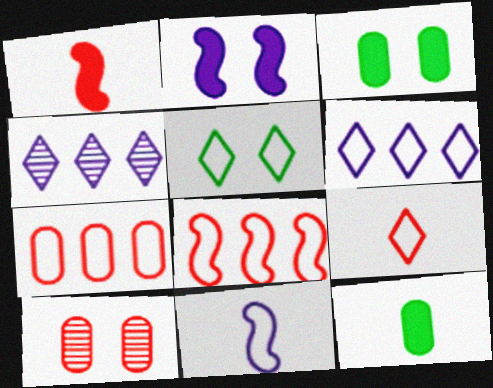[[2, 5, 10], 
[5, 6, 9], 
[5, 7, 11]]